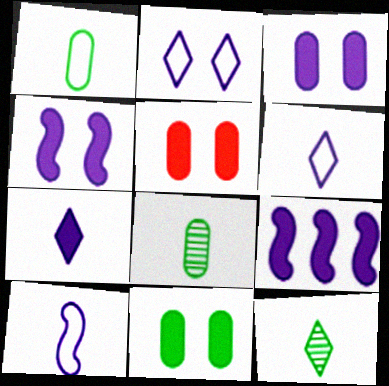[[3, 5, 11], 
[3, 7, 9]]